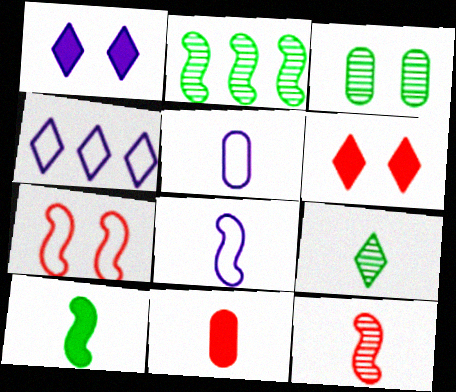[[1, 3, 7], 
[2, 3, 9], 
[2, 5, 6], 
[4, 6, 9], 
[8, 9, 11], 
[8, 10, 12]]